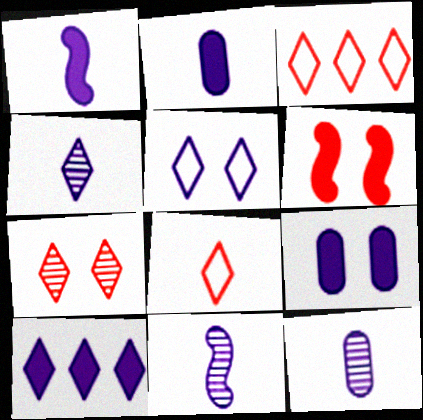[[1, 9, 10], 
[4, 5, 10], 
[4, 11, 12]]